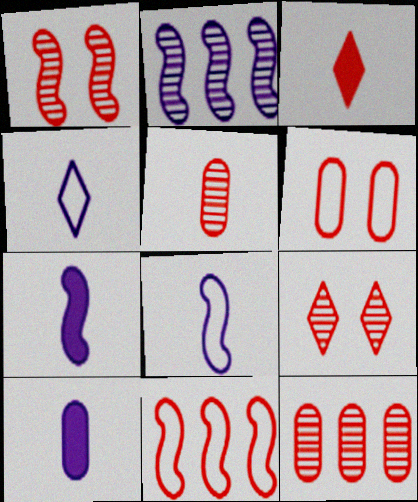[]